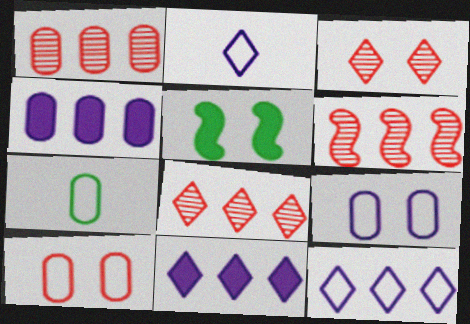[[1, 2, 5], 
[1, 6, 8], 
[3, 5, 9]]